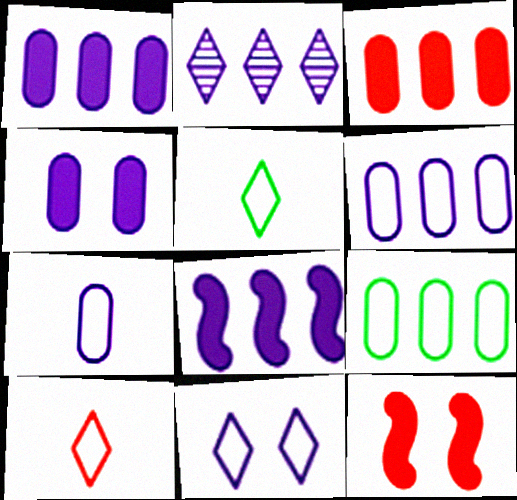[[2, 6, 8]]